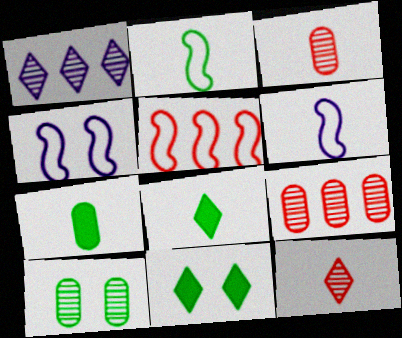[[2, 4, 5], 
[3, 6, 8], 
[4, 8, 9], 
[6, 7, 12], 
[6, 9, 11]]